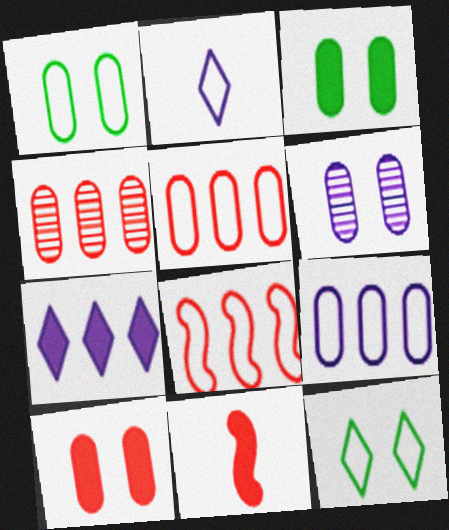[[1, 2, 8], 
[1, 6, 10], 
[3, 7, 11]]